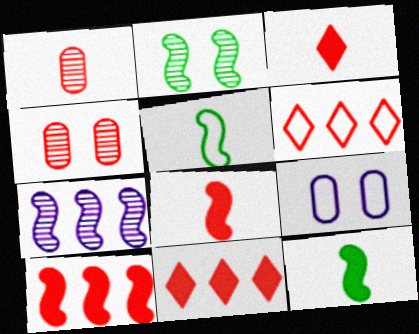[[4, 6, 8], 
[5, 6, 9]]